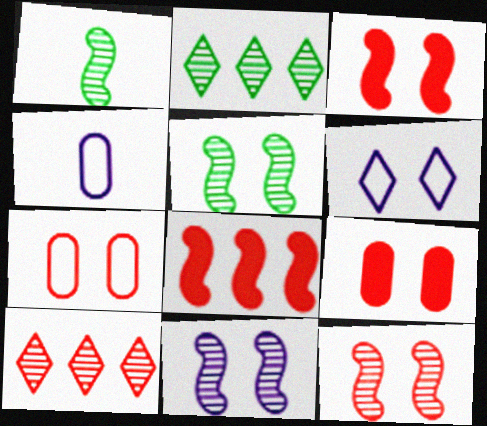[[2, 3, 4], 
[5, 6, 9], 
[5, 11, 12]]